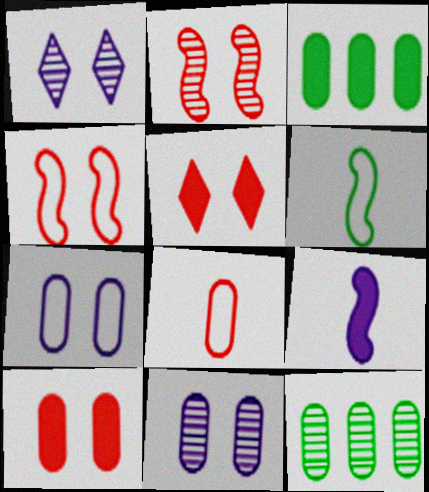[[3, 5, 9], 
[3, 8, 11]]